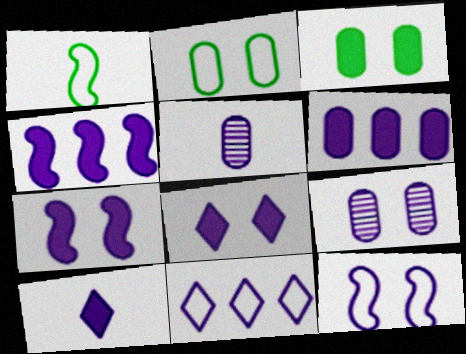[[5, 7, 11], 
[6, 7, 10], 
[8, 9, 12]]